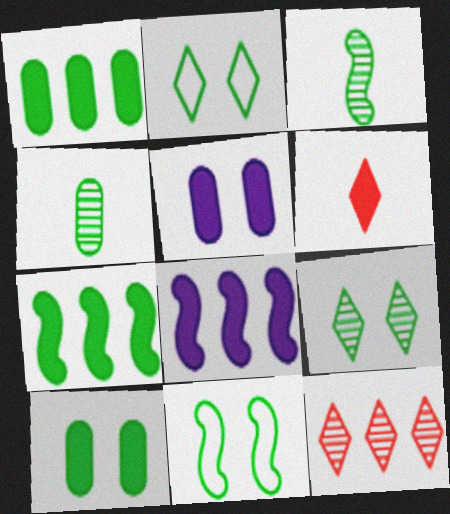[[1, 2, 3], 
[2, 4, 7], 
[3, 7, 11], 
[5, 6, 7], 
[6, 8, 10], 
[9, 10, 11]]